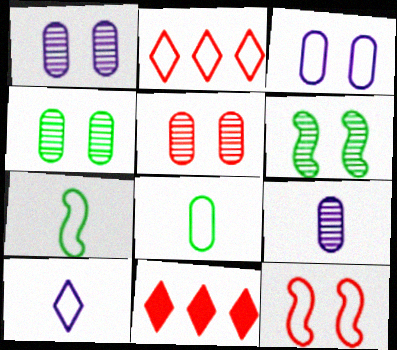[[1, 4, 5], 
[1, 7, 11], 
[2, 3, 7]]